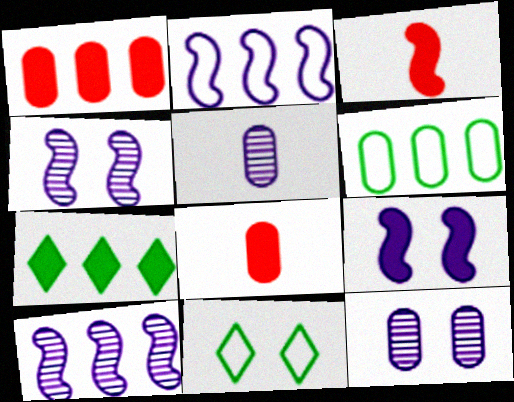[[6, 8, 12], 
[7, 8, 9], 
[8, 10, 11]]